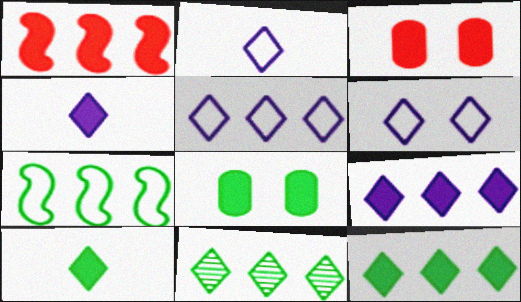[[1, 4, 8], 
[2, 5, 6]]